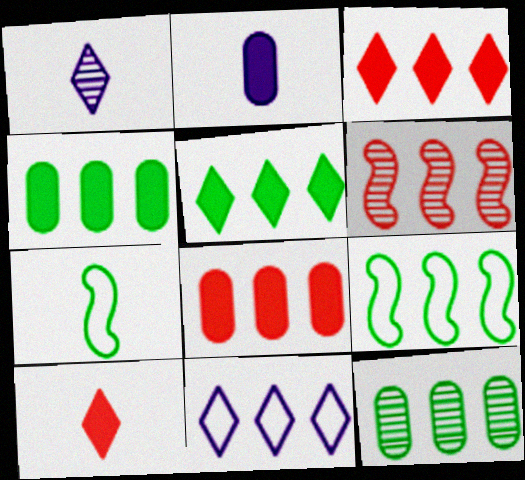[[4, 6, 11], 
[5, 9, 12]]